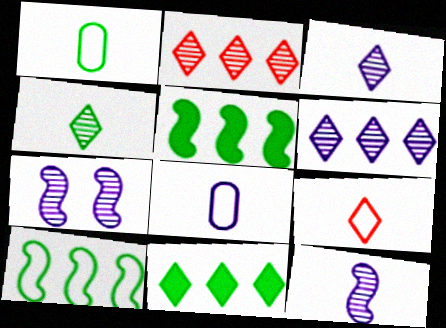[]